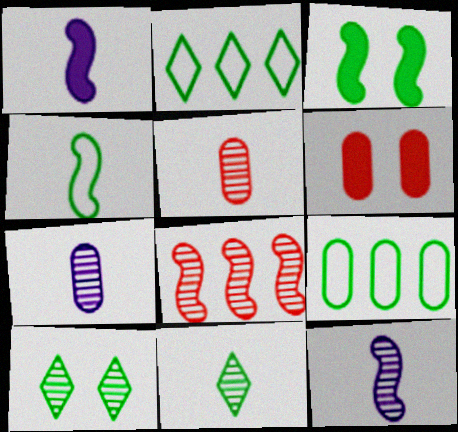[[2, 6, 12], 
[3, 9, 11], 
[5, 11, 12], 
[6, 7, 9], 
[7, 8, 10]]